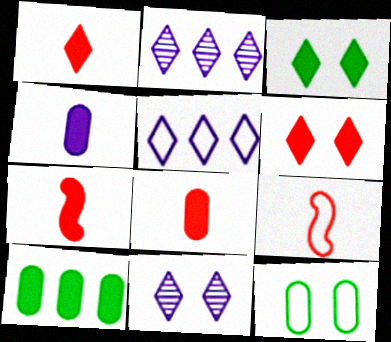[[1, 7, 8], 
[2, 7, 12], 
[5, 9, 12], 
[9, 10, 11]]